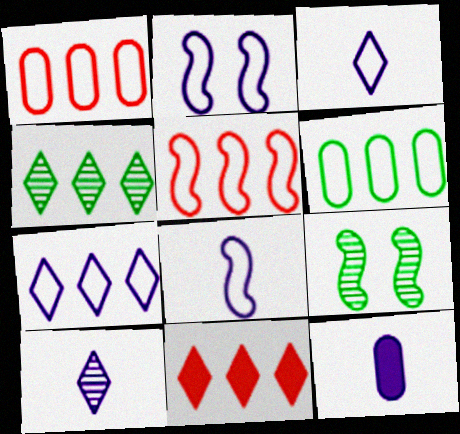[[4, 7, 11], 
[5, 6, 7], 
[8, 10, 12]]